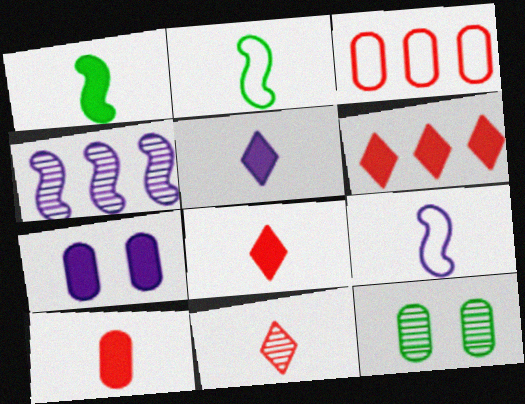[[1, 5, 10], 
[1, 6, 7], 
[4, 11, 12], 
[6, 9, 12]]